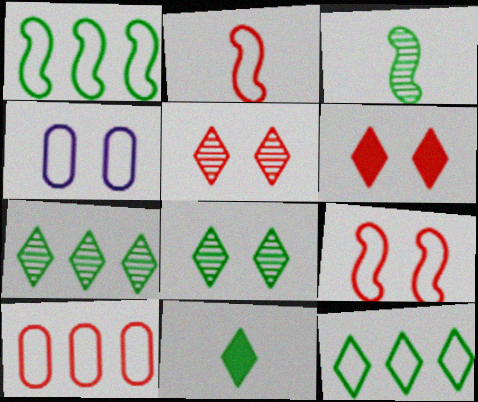[[2, 4, 12], 
[8, 11, 12]]